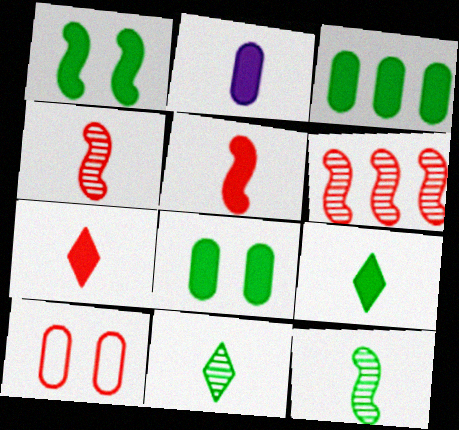[[1, 3, 9], 
[2, 5, 9], 
[6, 7, 10]]